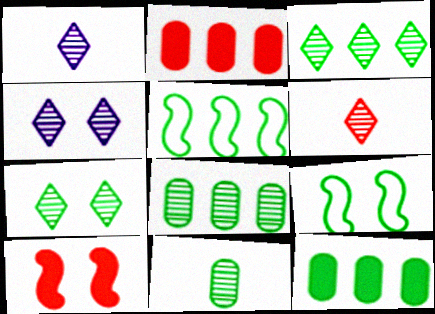[[1, 2, 9], 
[3, 4, 6], 
[3, 5, 12]]